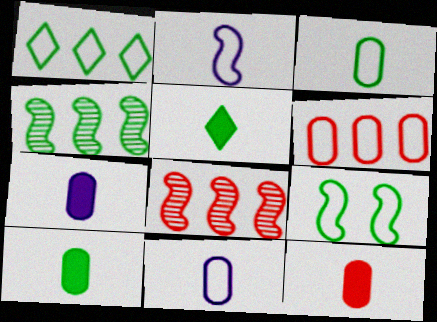[[1, 3, 9], 
[7, 10, 12]]